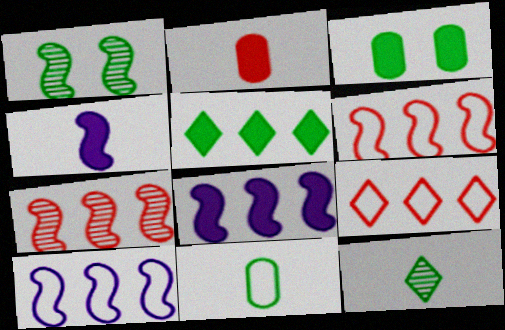[[1, 4, 6], 
[1, 5, 11]]